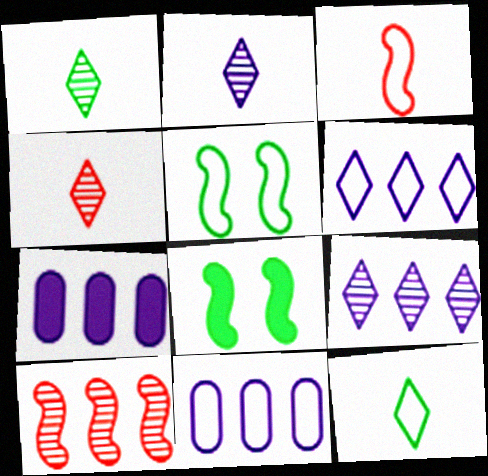[[1, 2, 4], 
[4, 5, 7], 
[4, 8, 11]]